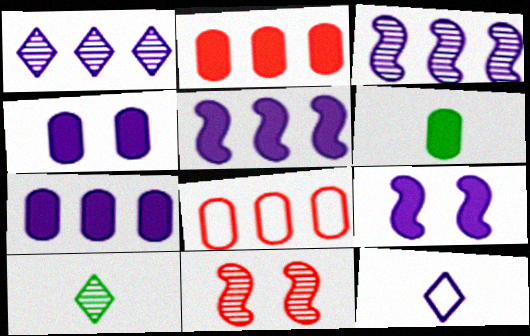[[2, 4, 6], 
[3, 4, 12], 
[8, 9, 10]]